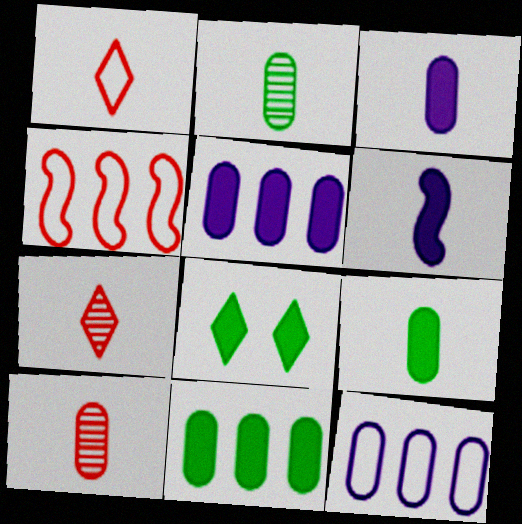[[1, 2, 6]]